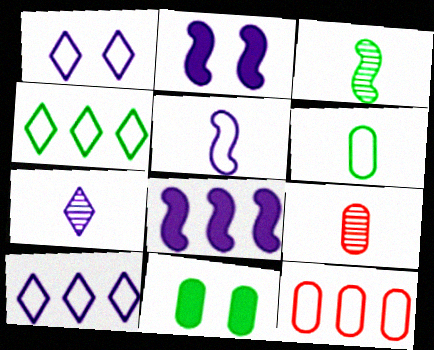[[2, 4, 9], 
[3, 4, 11], 
[3, 7, 9]]